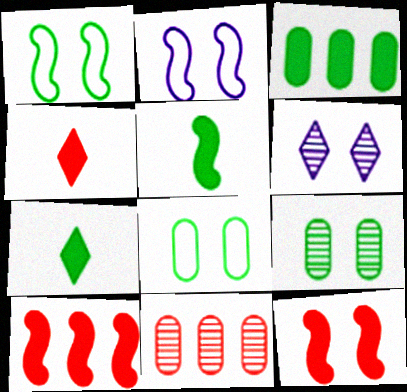[[2, 7, 11], 
[6, 8, 12]]